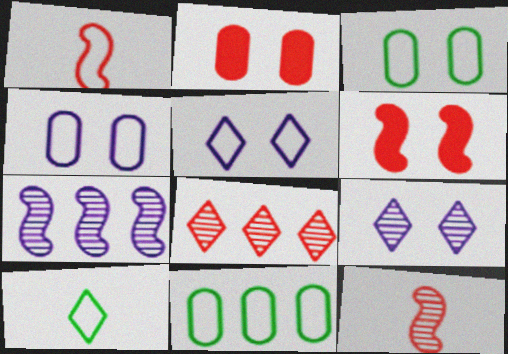[[1, 2, 8], 
[1, 5, 11], 
[2, 7, 10], 
[3, 6, 9]]